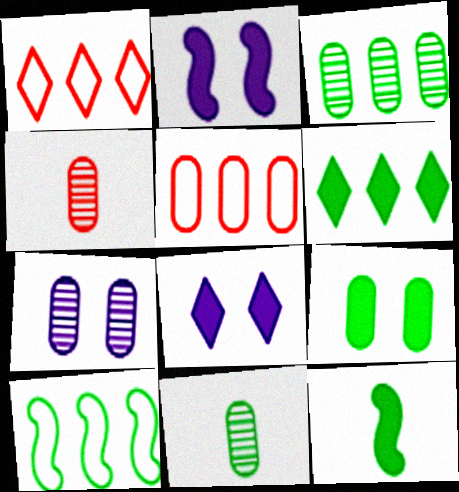[[1, 2, 11], 
[1, 7, 12], 
[3, 4, 7], 
[3, 6, 10], 
[4, 8, 10], 
[6, 9, 12]]